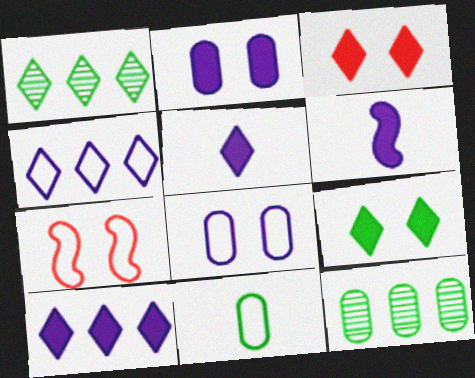[[2, 6, 10], 
[4, 7, 11], 
[5, 7, 12]]